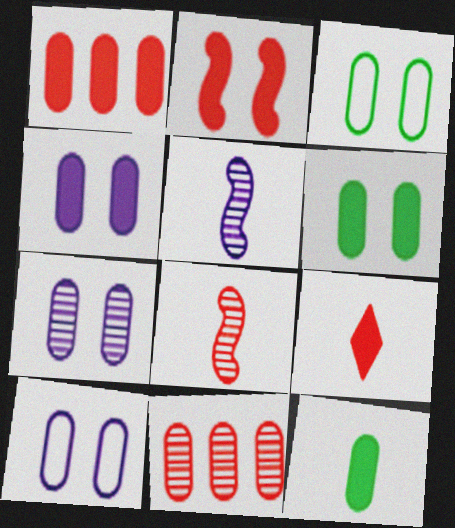[[1, 2, 9], 
[1, 4, 12], 
[4, 7, 10], 
[10, 11, 12]]